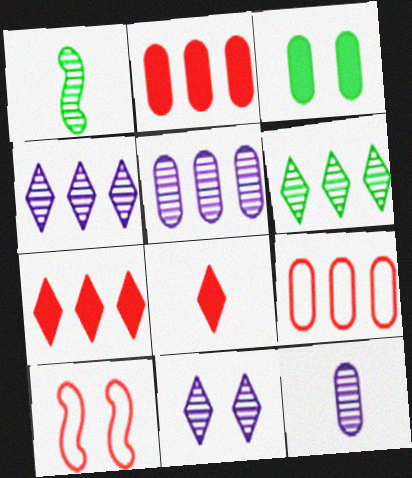[[3, 9, 12], 
[3, 10, 11]]